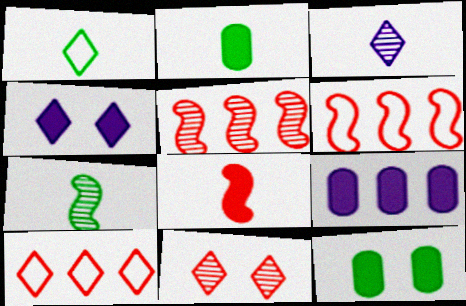[[1, 2, 7], 
[3, 6, 12]]